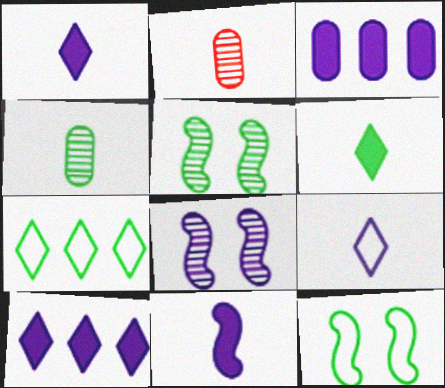[[2, 10, 12], 
[3, 8, 9]]